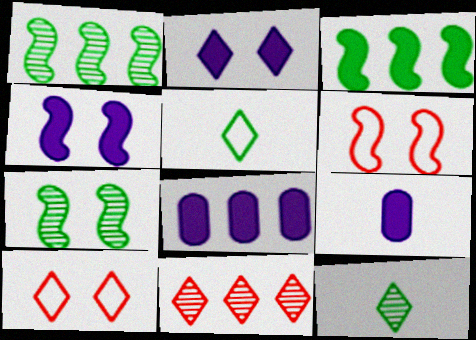[[1, 9, 10], 
[2, 5, 11], 
[4, 6, 7], 
[6, 8, 12]]